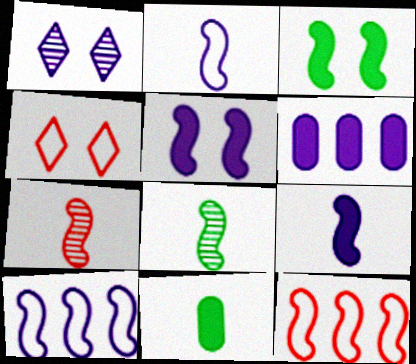[[1, 2, 6], 
[1, 11, 12], 
[3, 7, 10], 
[4, 6, 8], 
[5, 8, 12]]